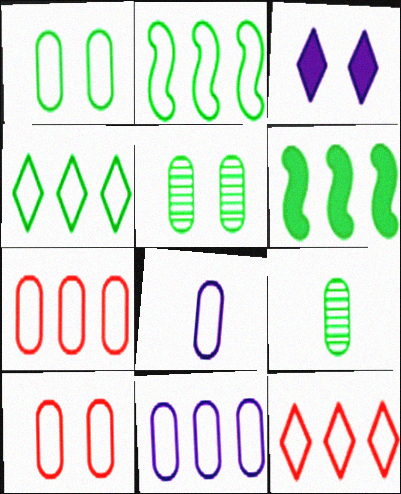[[1, 7, 8], 
[2, 11, 12]]